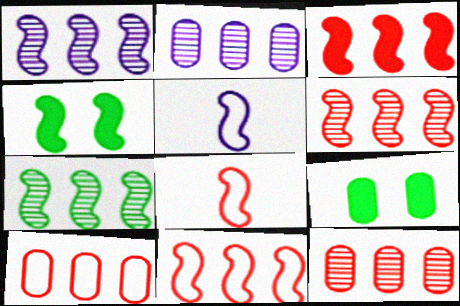[[1, 4, 8], 
[1, 6, 7], 
[3, 6, 11], 
[4, 5, 6]]